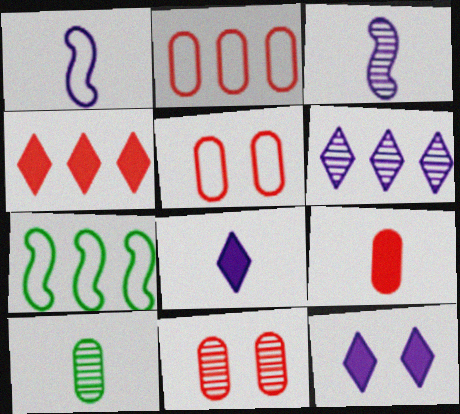[[2, 9, 11], 
[7, 8, 11]]